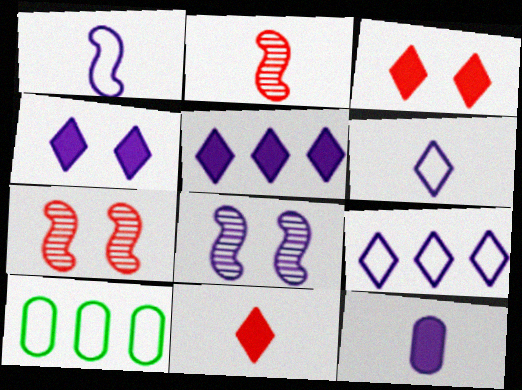[[2, 4, 10], 
[8, 9, 12], 
[8, 10, 11]]